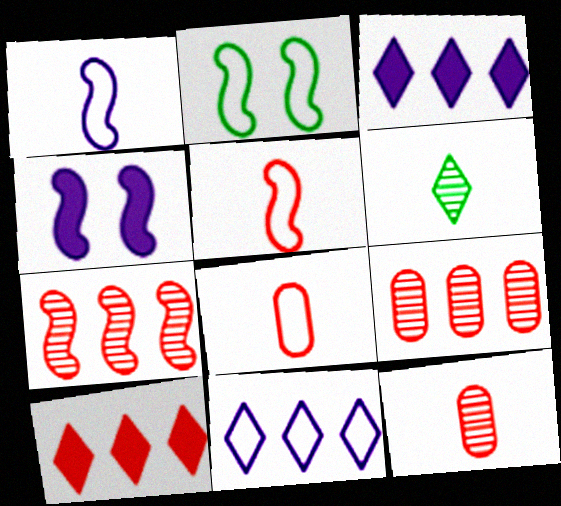[[2, 3, 12], 
[2, 8, 11]]